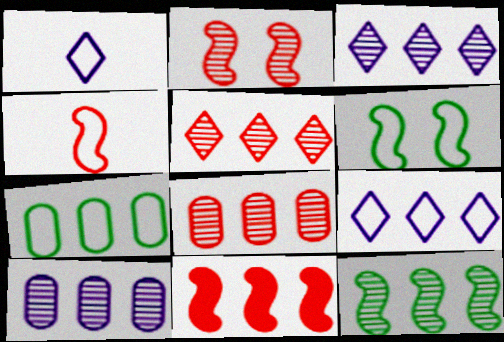[[2, 4, 11], 
[3, 7, 11], 
[3, 8, 12], 
[5, 10, 12]]